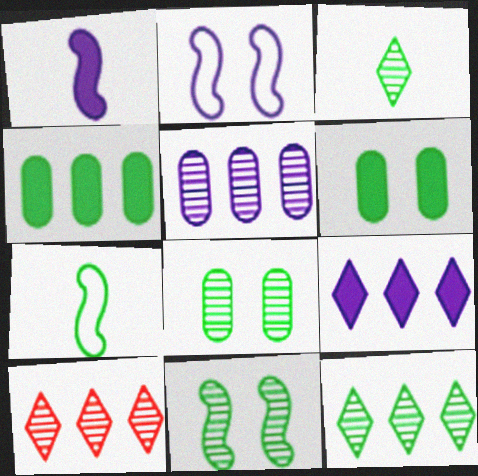[[6, 7, 12]]